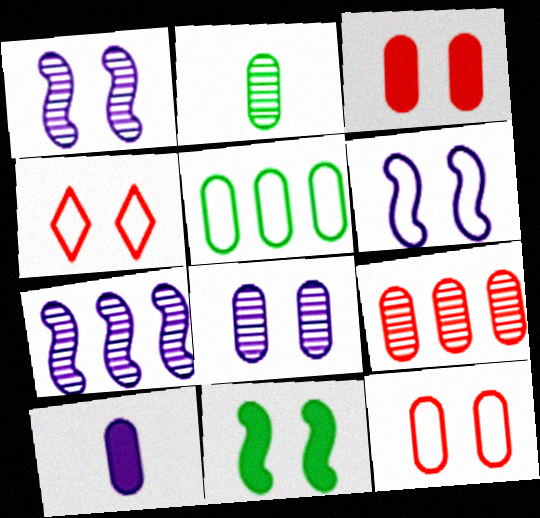[[2, 8, 9], 
[4, 8, 11]]